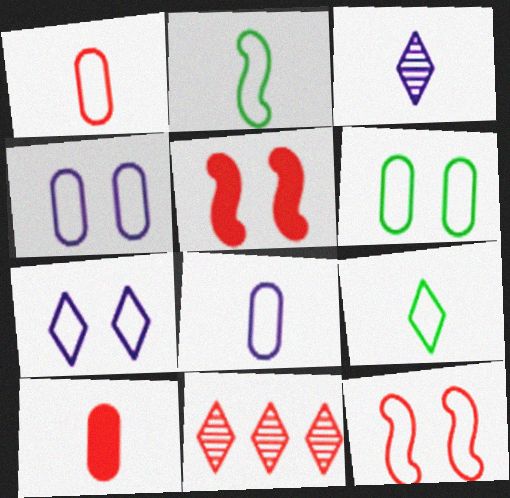[[1, 5, 11], 
[2, 3, 10], 
[6, 7, 12], 
[10, 11, 12]]